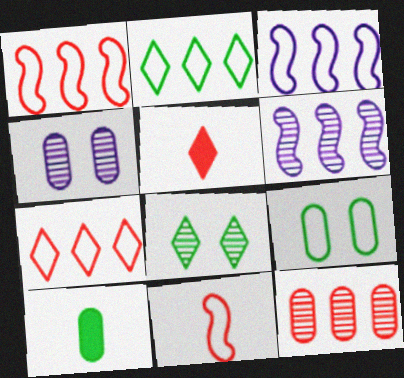[[5, 6, 9]]